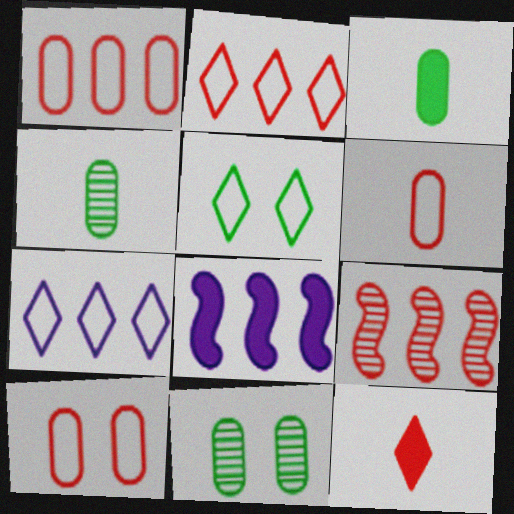[[1, 6, 10], 
[9, 10, 12]]